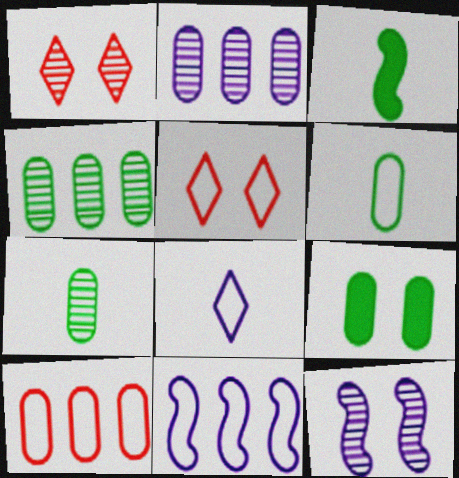[[2, 3, 5], 
[4, 6, 9], 
[5, 6, 11], 
[5, 9, 12]]